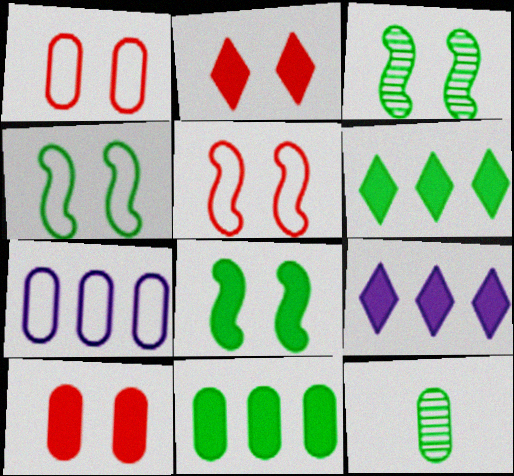[[3, 4, 8], 
[4, 6, 12], 
[5, 9, 12], 
[7, 10, 12]]